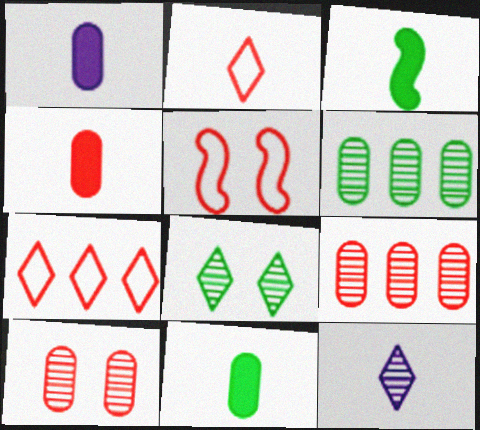[[1, 4, 11]]